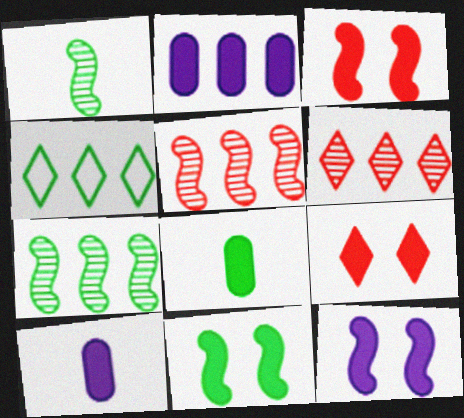[[2, 4, 5], 
[3, 11, 12]]